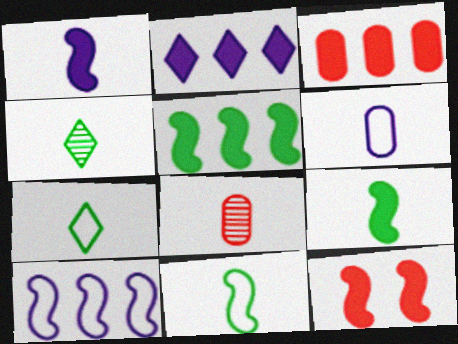[[1, 5, 12], 
[1, 7, 8], 
[2, 3, 5]]